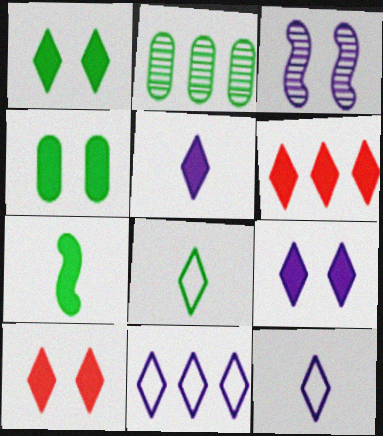[[1, 5, 6], 
[1, 9, 10]]